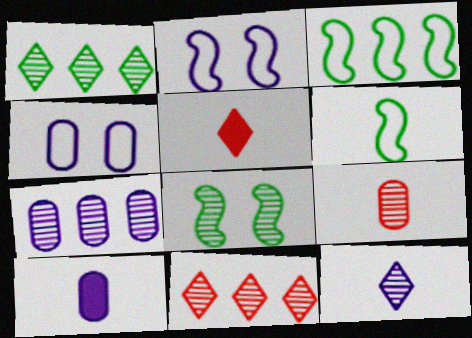[[4, 7, 10]]